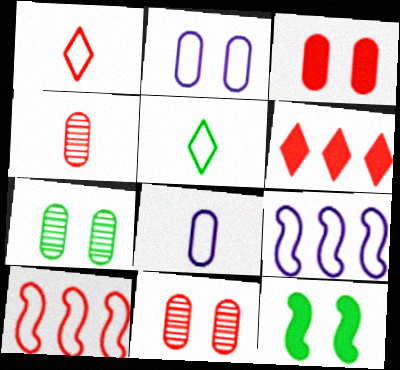[[2, 3, 7], 
[2, 5, 10]]